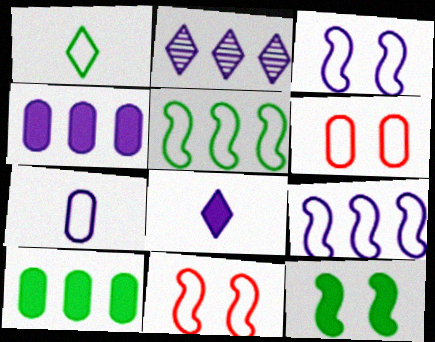[[1, 6, 9], 
[2, 4, 9]]